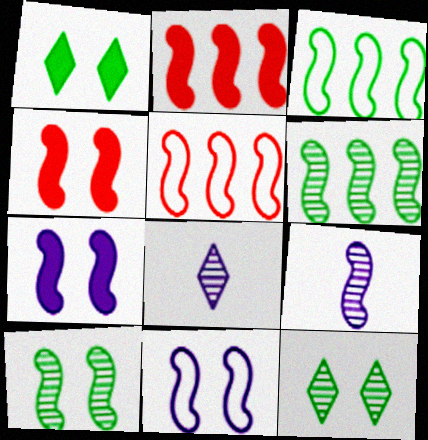[[3, 4, 9], 
[4, 10, 11]]